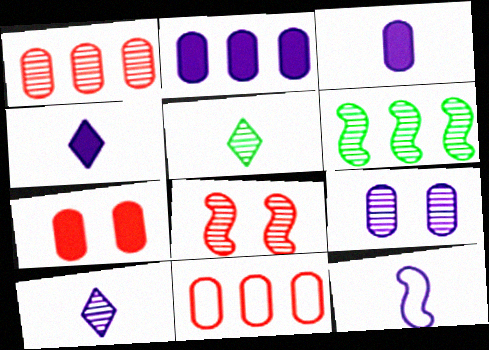[[3, 10, 12]]